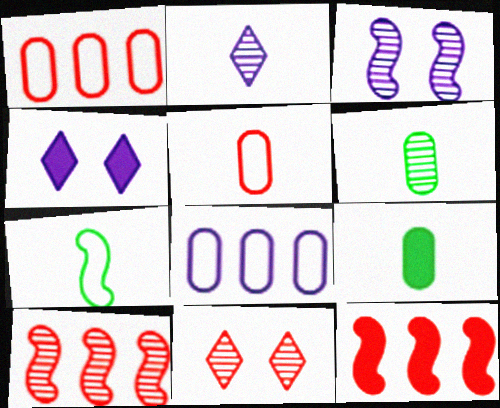[[3, 7, 12], 
[4, 9, 12], 
[5, 11, 12]]